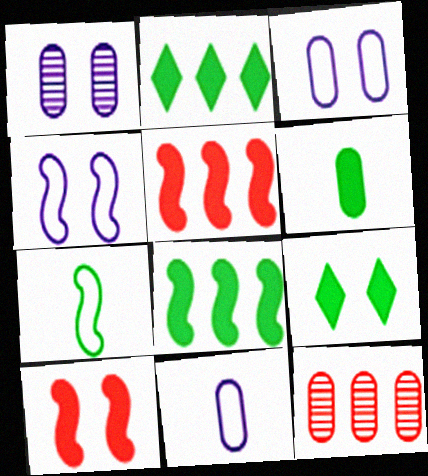[[3, 6, 12], 
[6, 8, 9]]